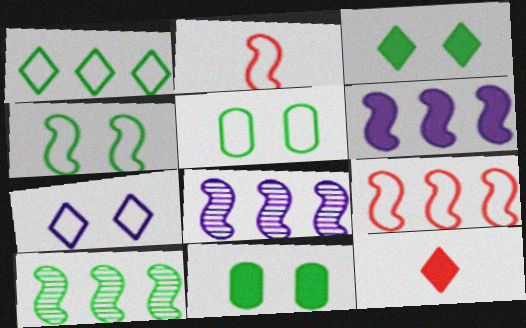[[5, 8, 12], 
[6, 9, 10], 
[6, 11, 12]]